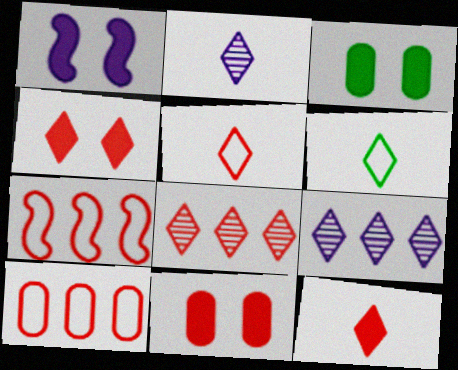[[1, 3, 4], 
[2, 3, 7], 
[2, 6, 12], 
[4, 5, 8], 
[4, 6, 9]]